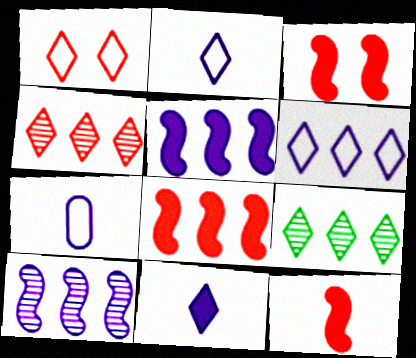[[1, 9, 11], 
[3, 7, 9], 
[3, 8, 12]]